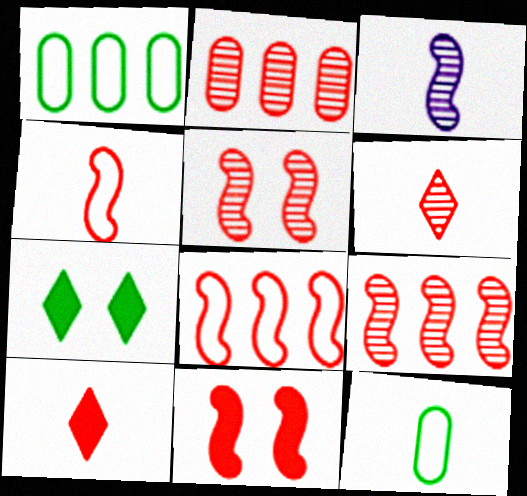[[2, 5, 6], 
[3, 10, 12], 
[4, 9, 11]]